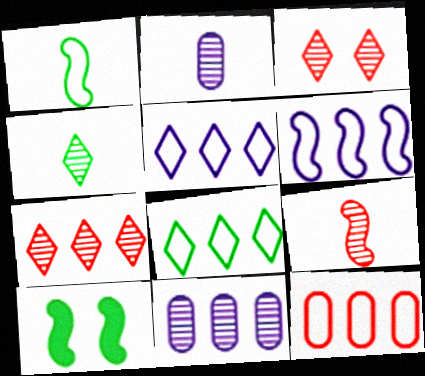[[2, 4, 9], 
[6, 8, 12], 
[6, 9, 10]]